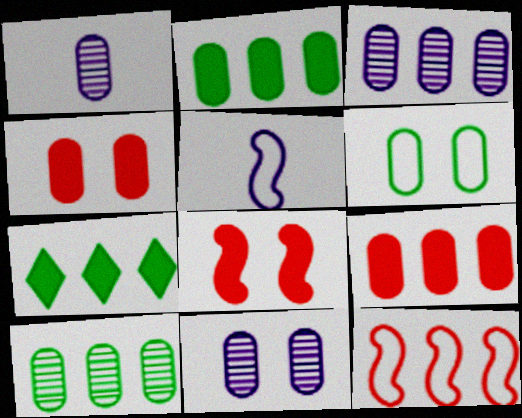[[1, 3, 11], 
[1, 6, 9], 
[3, 7, 12], 
[4, 6, 11]]